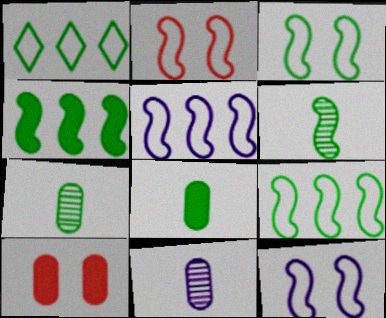[[2, 3, 12], 
[3, 4, 6]]